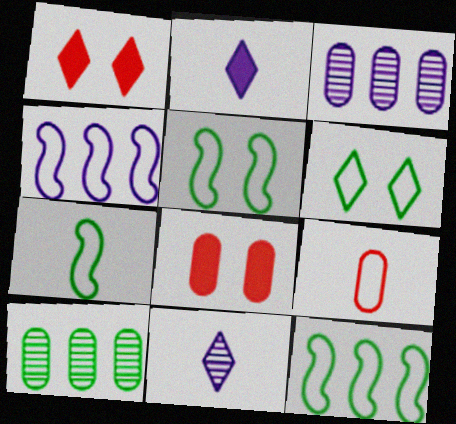[[1, 3, 7], 
[4, 6, 9], 
[5, 7, 12], 
[8, 11, 12]]